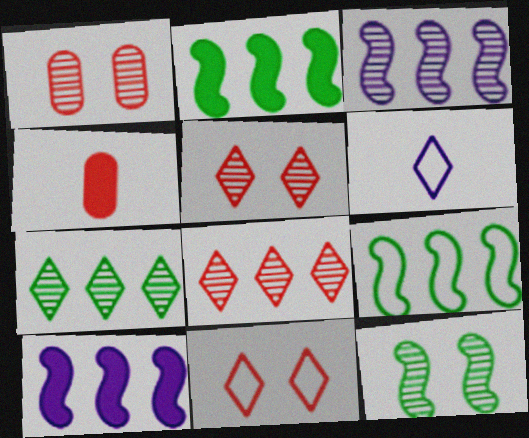[[1, 2, 6]]